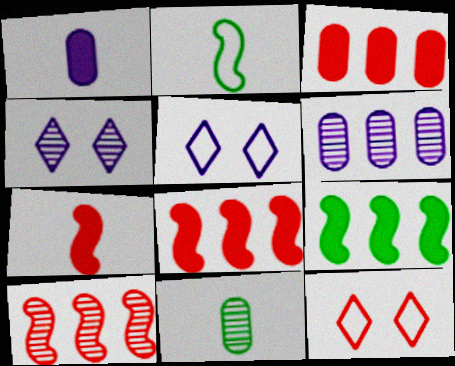[[2, 3, 4], 
[4, 10, 11], 
[5, 8, 11]]